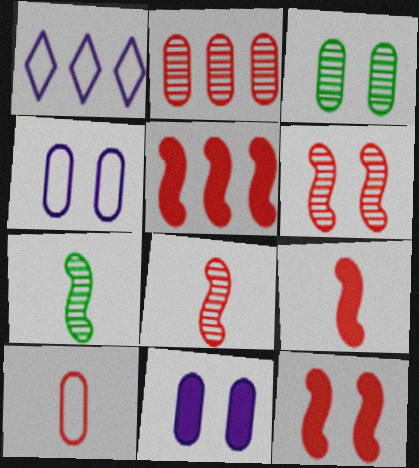[[1, 3, 9], 
[5, 9, 12]]